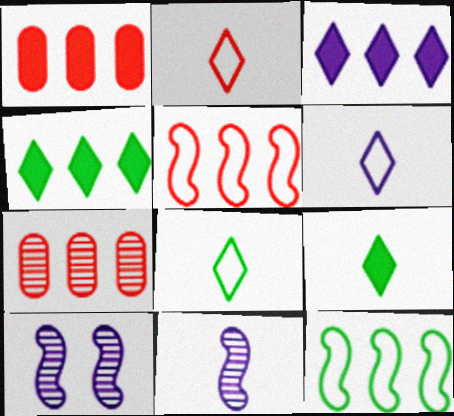[[1, 8, 10], 
[2, 6, 8], 
[3, 7, 12]]